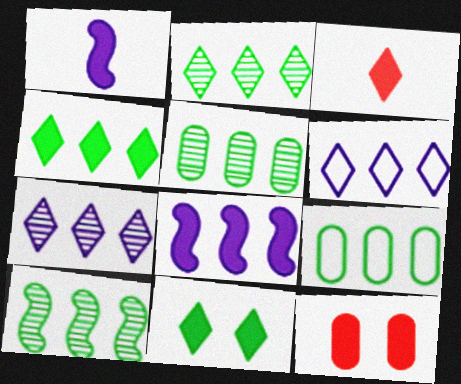[[1, 4, 12], 
[2, 5, 10], 
[4, 9, 10]]